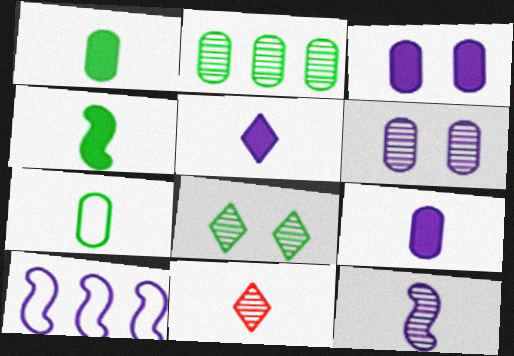[[5, 6, 10]]